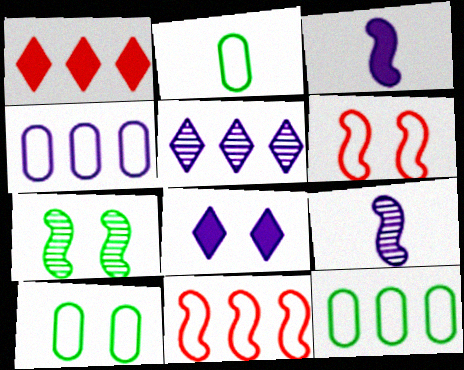[[1, 9, 10], 
[2, 10, 12], 
[3, 7, 11], 
[4, 8, 9]]